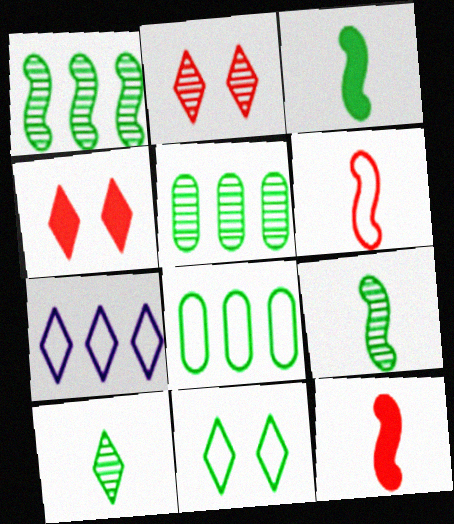[[3, 5, 11], 
[4, 7, 10]]